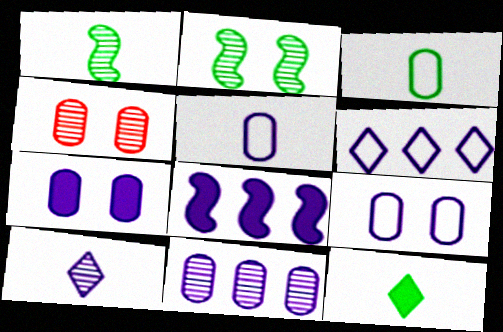[[1, 3, 12], 
[5, 7, 11], 
[6, 8, 11], 
[8, 9, 10]]